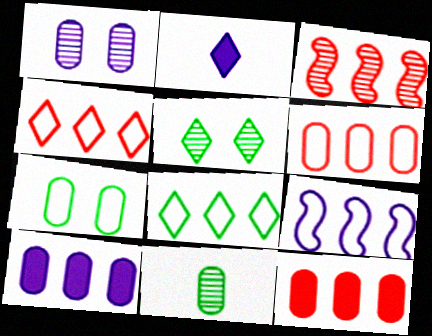[[1, 2, 9], 
[2, 3, 7], 
[2, 4, 5], 
[3, 4, 12], 
[3, 8, 10], 
[6, 8, 9]]